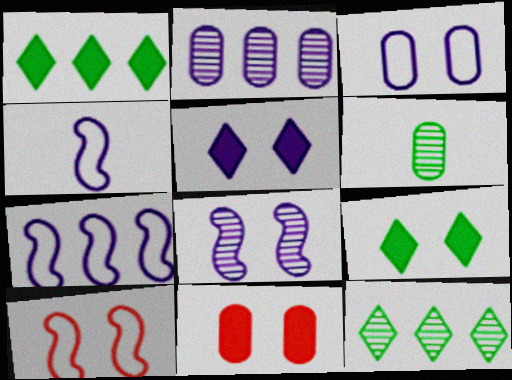[[2, 4, 5], 
[3, 5, 8], 
[4, 11, 12]]